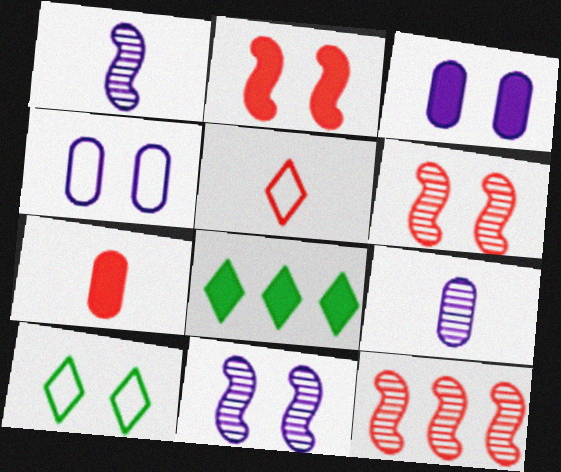[[3, 6, 10]]